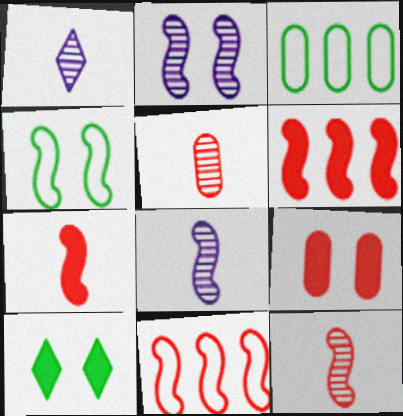[[4, 6, 8]]